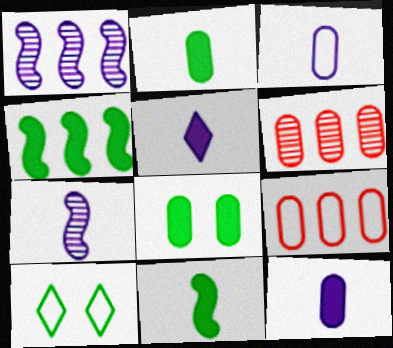[[3, 5, 7], 
[3, 6, 8]]